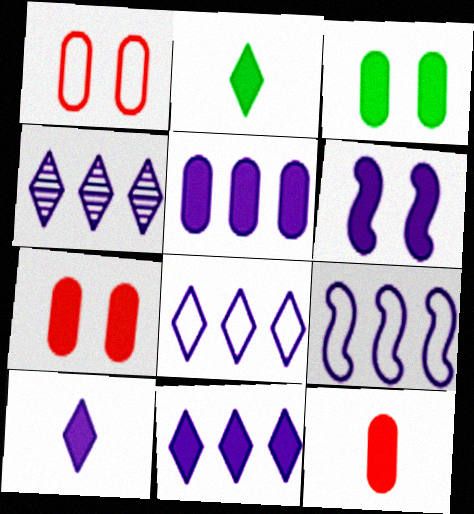[[3, 5, 12], 
[4, 5, 9], 
[4, 8, 11], 
[5, 6, 10]]